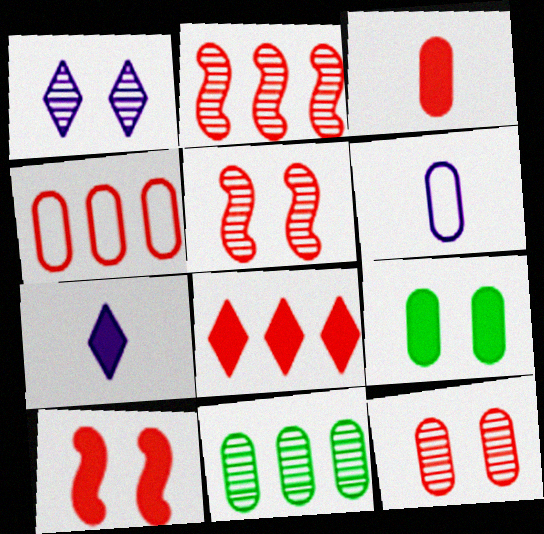[[2, 4, 8], 
[3, 4, 12], 
[3, 8, 10]]